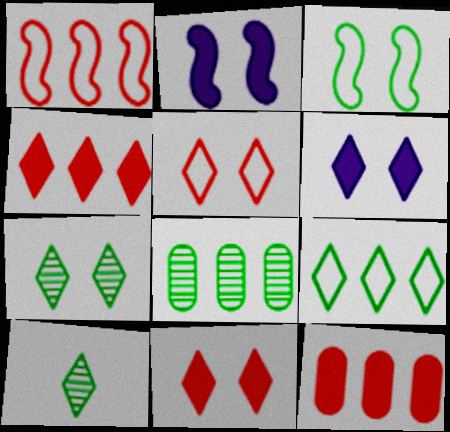[[5, 6, 7]]